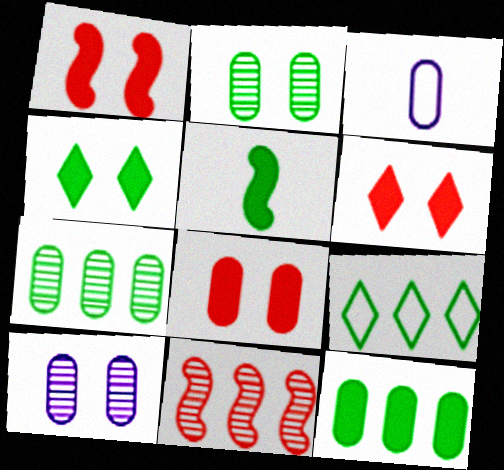[[1, 6, 8], 
[2, 5, 9], 
[3, 4, 11], 
[3, 7, 8], 
[4, 5, 12]]